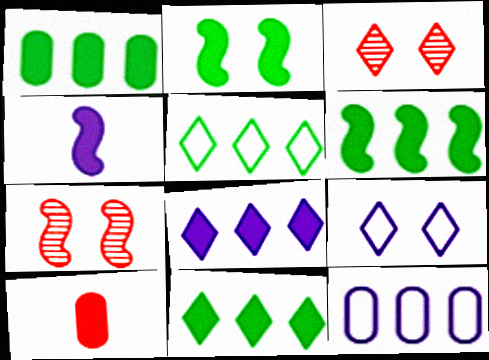[[1, 6, 11], 
[2, 8, 10]]